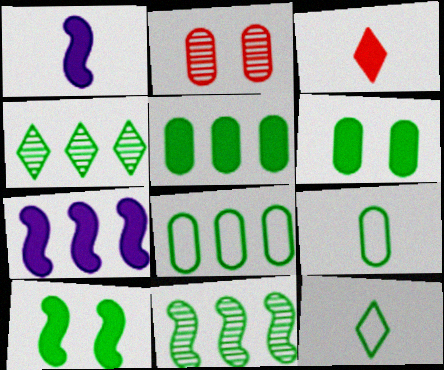[[2, 7, 12], 
[3, 6, 7], 
[4, 9, 10], 
[6, 11, 12]]